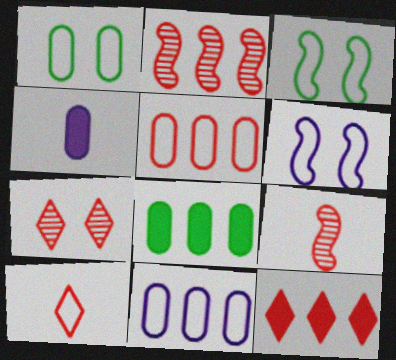[[2, 5, 12], 
[3, 10, 11], 
[7, 10, 12]]